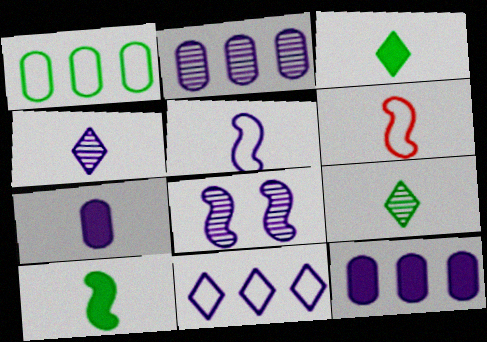[[2, 4, 8], 
[4, 5, 7], 
[6, 7, 9], 
[7, 8, 11]]